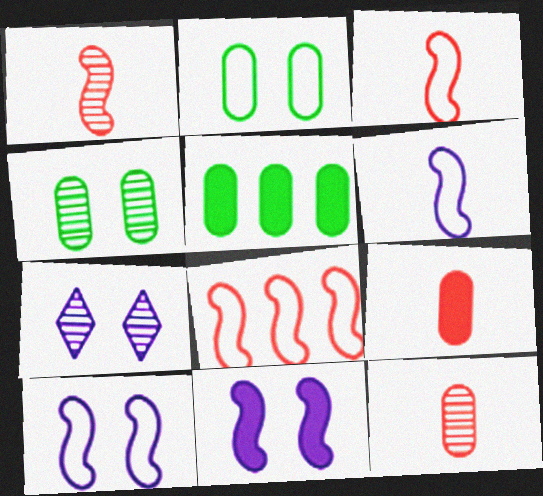[[3, 5, 7]]